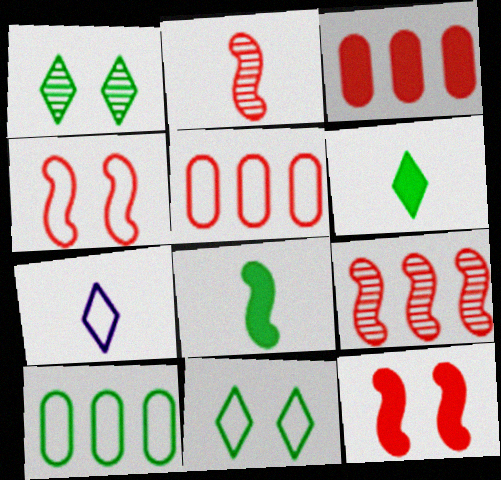[[1, 8, 10], 
[4, 7, 10]]